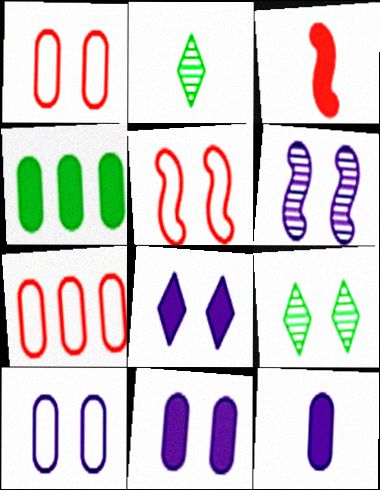[[3, 4, 8], 
[5, 9, 11], 
[6, 8, 10]]